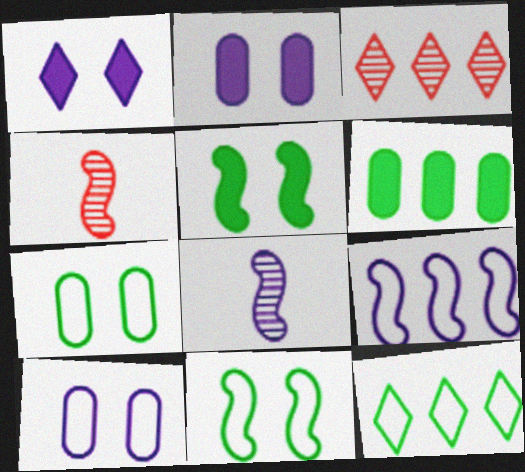[[2, 4, 12], 
[3, 6, 9], 
[4, 5, 9]]